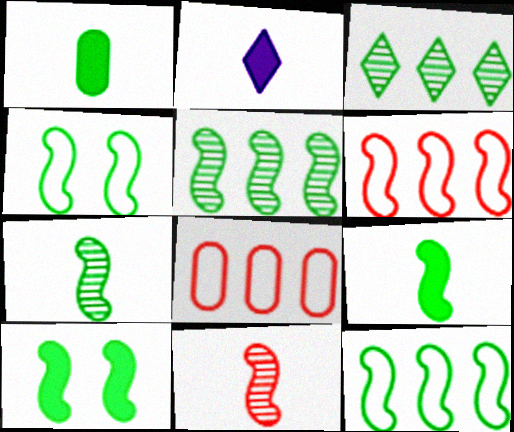[[1, 3, 4], 
[4, 5, 9], 
[7, 10, 12]]